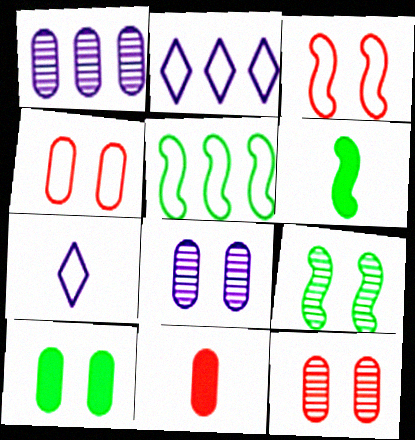[[2, 6, 12], 
[2, 9, 11], 
[4, 5, 7], 
[4, 8, 10], 
[5, 6, 9]]